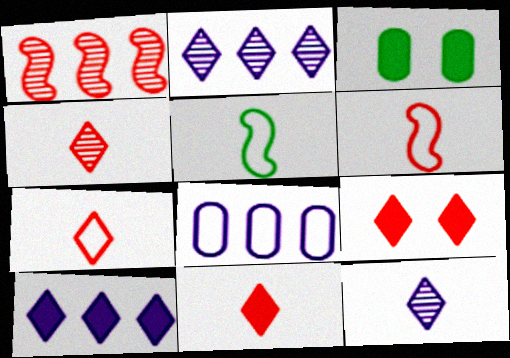[[2, 3, 6], 
[4, 7, 11]]